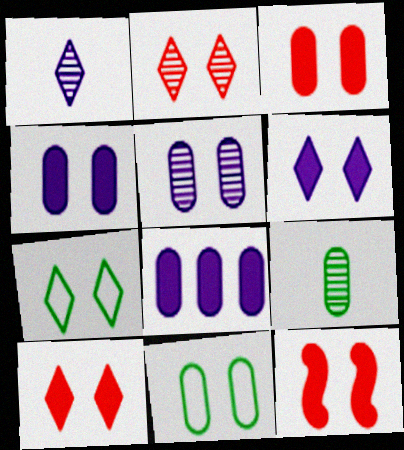[[2, 6, 7], 
[3, 5, 11], 
[3, 10, 12], 
[5, 7, 12]]